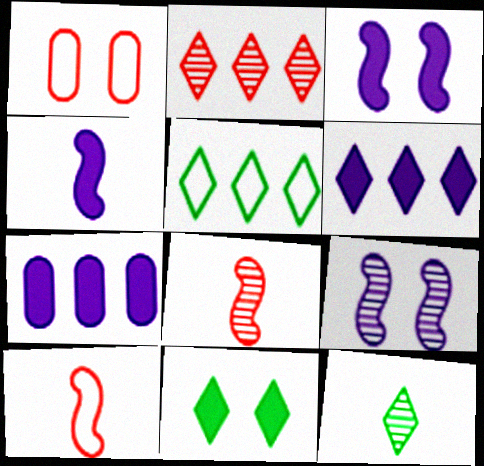[[1, 9, 11], 
[2, 5, 6], 
[5, 11, 12]]